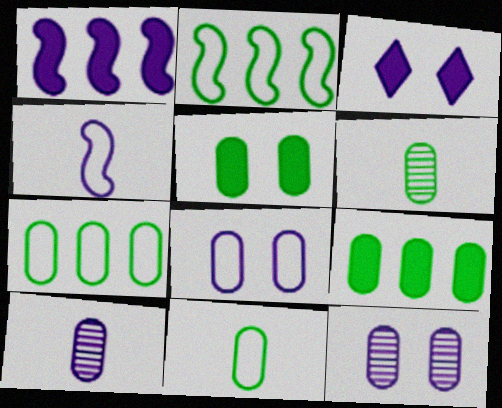[[5, 6, 7]]